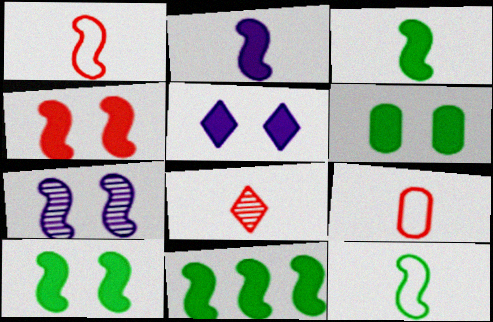[[1, 7, 11], 
[2, 4, 11], 
[3, 10, 11], 
[4, 5, 6]]